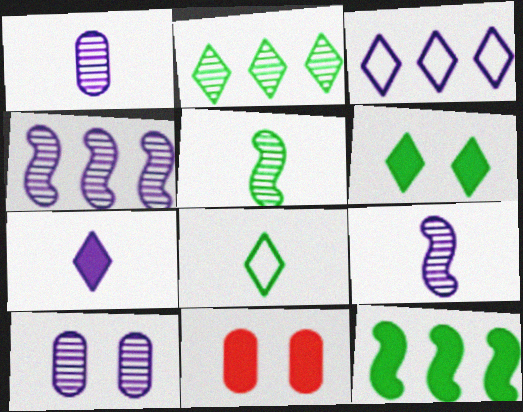[[2, 6, 8], 
[3, 5, 11], 
[4, 8, 11], 
[7, 11, 12]]